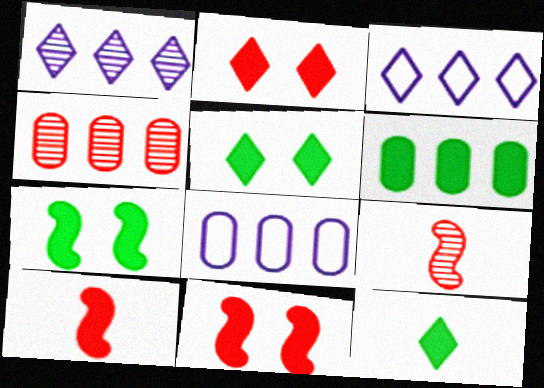[[4, 6, 8], 
[5, 8, 9], 
[6, 7, 12]]